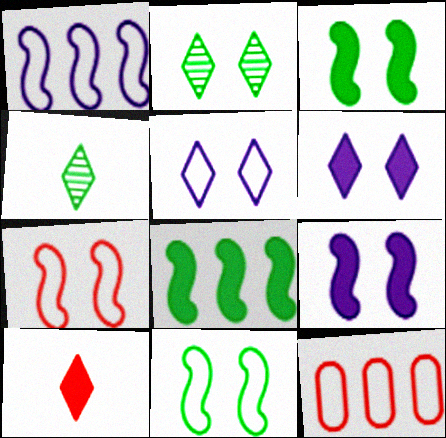[[4, 9, 12]]